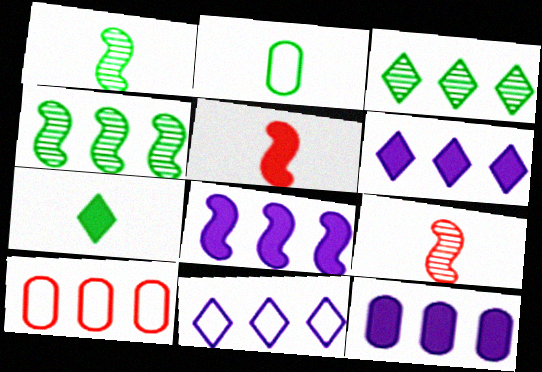[[1, 2, 7], 
[3, 8, 10], 
[4, 6, 10], 
[6, 8, 12]]